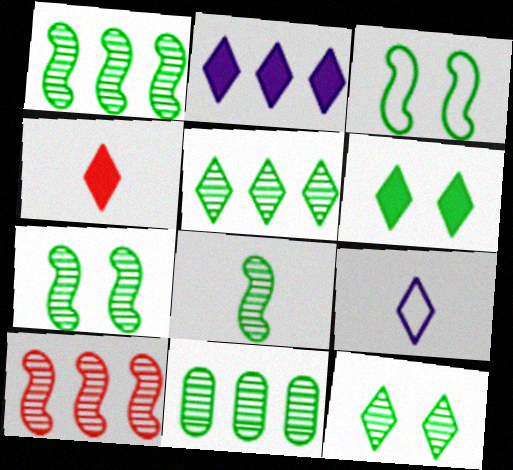[[1, 5, 11], 
[1, 7, 8], 
[2, 4, 6], 
[8, 11, 12]]